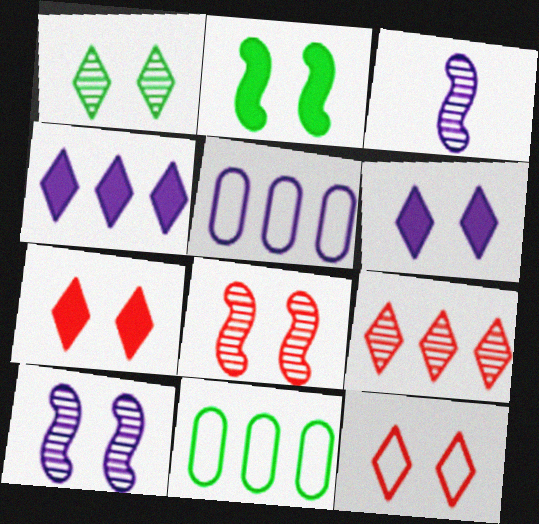[[1, 6, 12], 
[3, 5, 6], 
[3, 7, 11]]